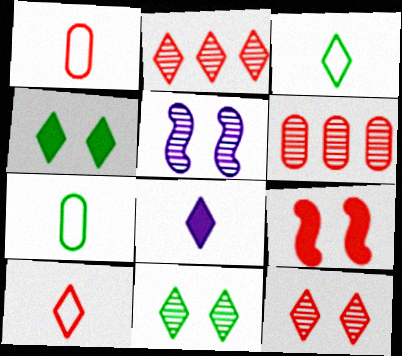[[1, 2, 9], 
[6, 9, 10]]